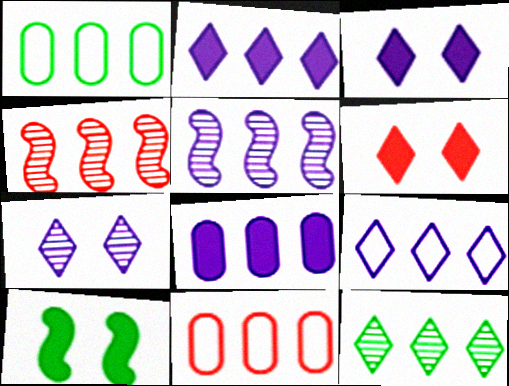[[1, 2, 4], 
[5, 8, 9]]